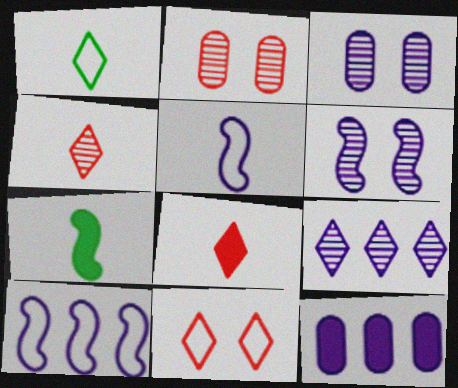[[9, 10, 12]]